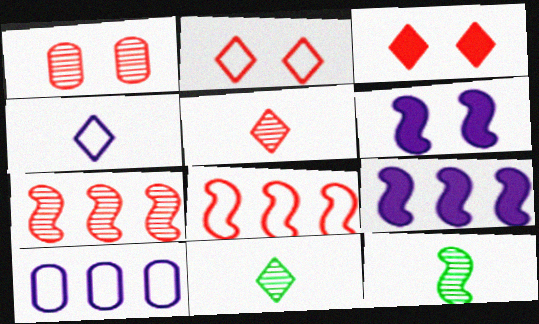[[1, 5, 7], 
[3, 10, 12], 
[6, 8, 12]]